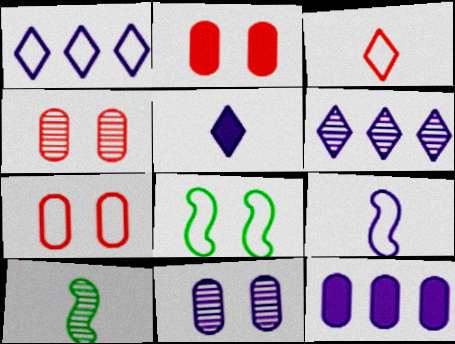[[1, 2, 10], 
[2, 4, 7], 
[4, 6, 10]]